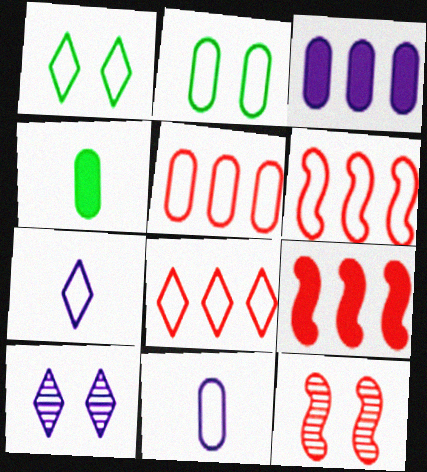[[1, 6, 11], 
[1, 7, 8], 
[2, 5, 11], 
[2, 6, 7], 
[4, 6, 10], 
[5, 6, 8]]